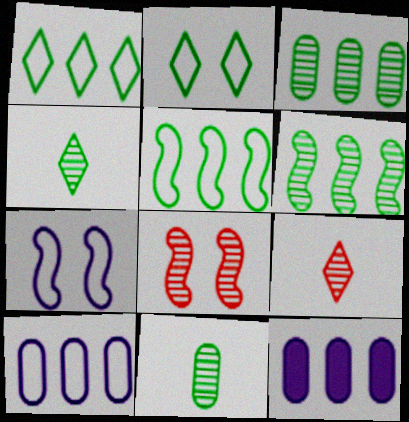[]